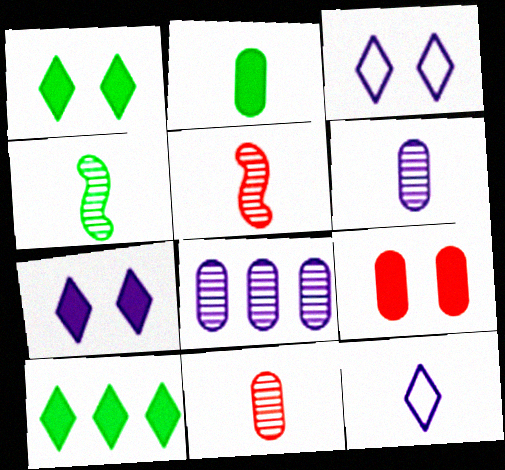[[2, 5, 12]]